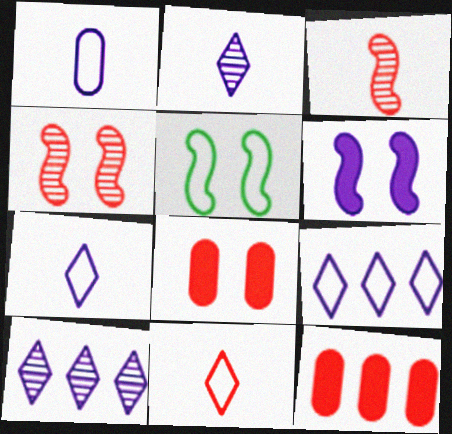[[1, 6, 10], 
[2, 5, 12], 
[4, 5, 6], 
[4, 11, 12]]